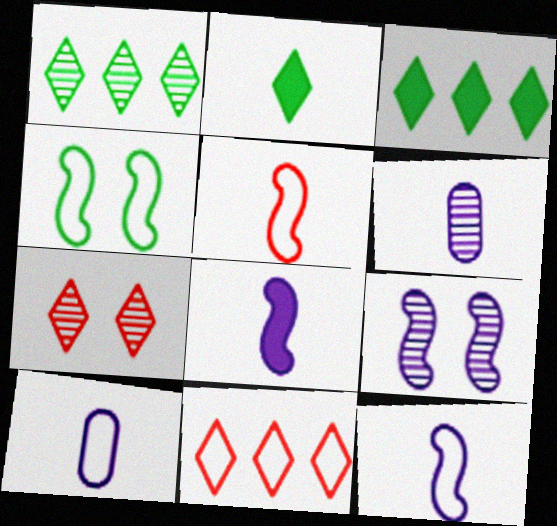[[2, 5, 6], 
[4, 10, 11]]